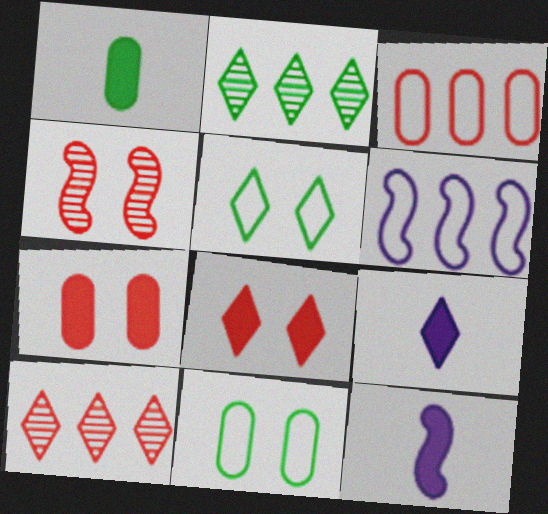[[5, 9, 10], 
[10, 11, 12]]